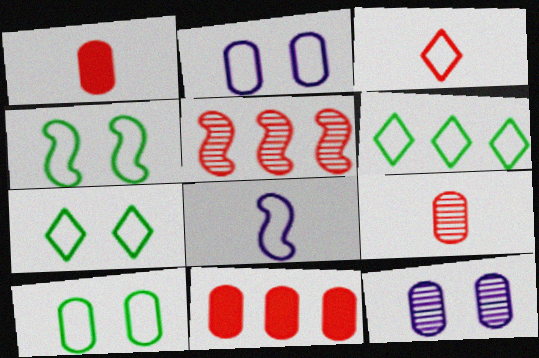[[4, 7, 10]]